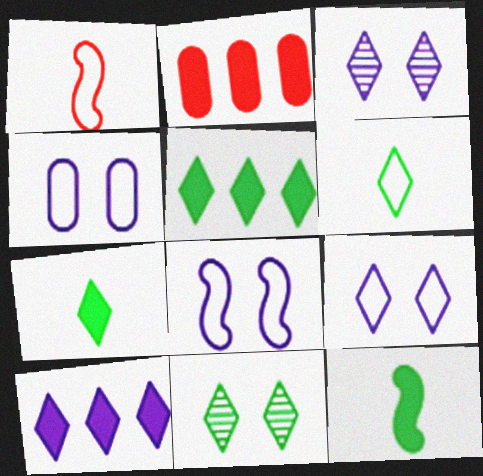[[4, 8, 9], 
[5, 6, 11]]